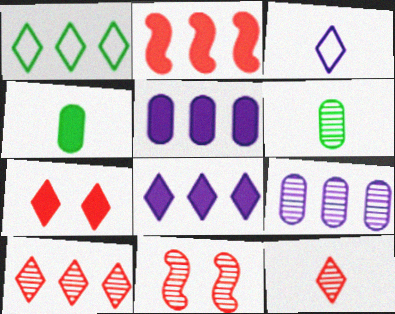[[1, 2, 9], 
[1, 8, 10]]